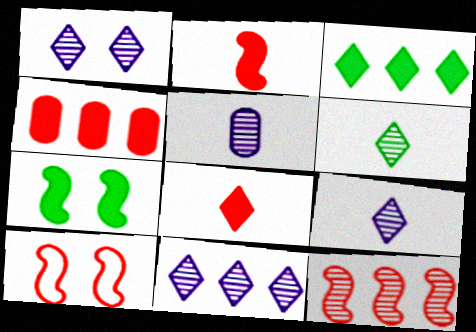[[1, 9, 11], 
[2, 10, 12], 
[3, 5, 10]]